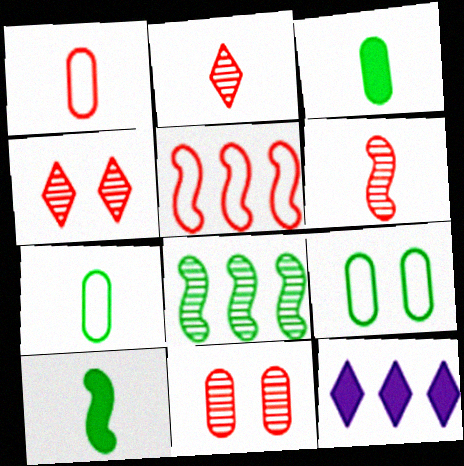[[6, 9, 12]]